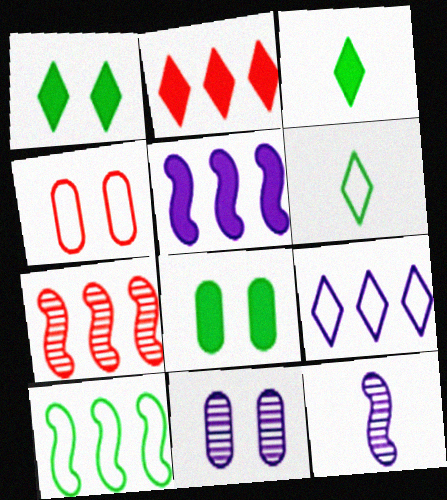[[4, 8, 11], 
[5, 7, 10]]